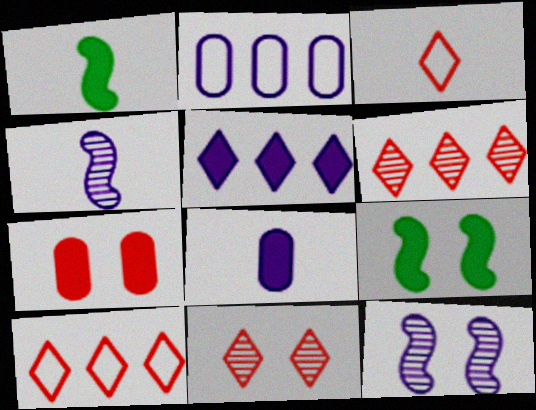[[1, 2, 11], 
[1, 5, 7]]